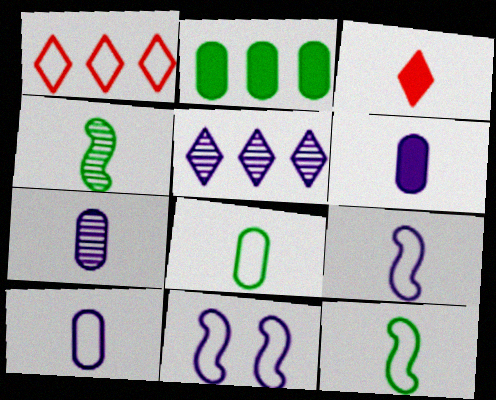[[1, 8, 11], 
[3, 4, 10], 
[3, 7, 12], 
[5, 6, 11], 
[6, 7, 10]]